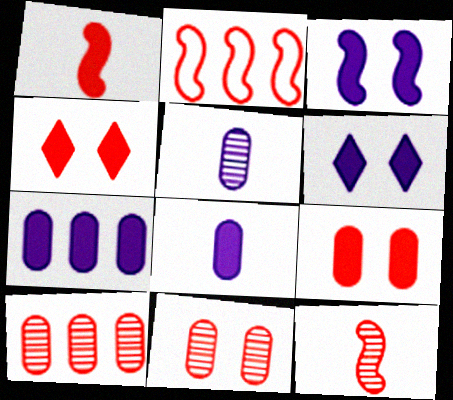[]